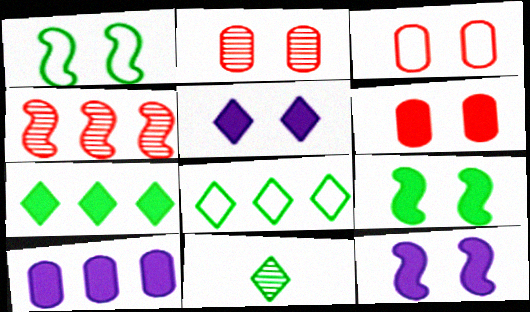[[1, 2, 5], 
[2, 3, 6], 
[4, 8, 10], 
[5, 6, 9]]